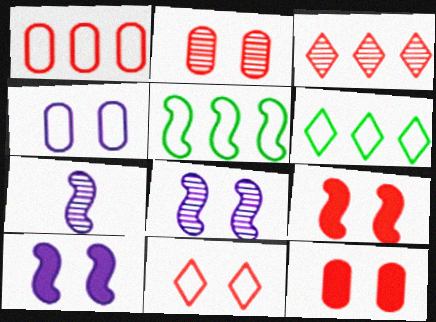[[2, 9, 11], 
[5, 7, 9], 
[6, 7, 12]]